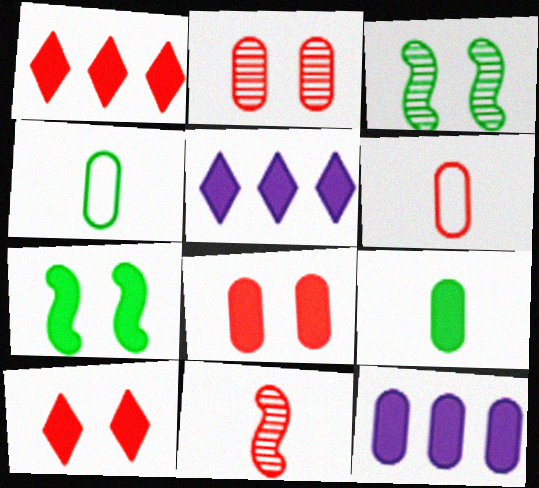[[2, 4, 12], 
[3, 5, 6], 
[8, 9, 12]]